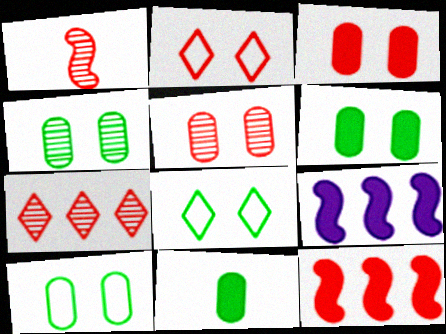[[1, 5, 7], 
[4, 6, 10]]